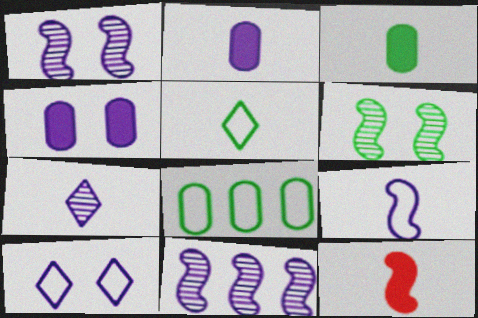[[1, 4, 10], 
[2, 7, 9], 
[2, 10, 11]]